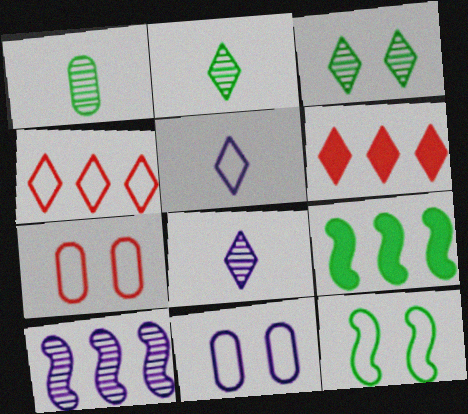[[3, 5, 6], 
[7, 8, 9]]